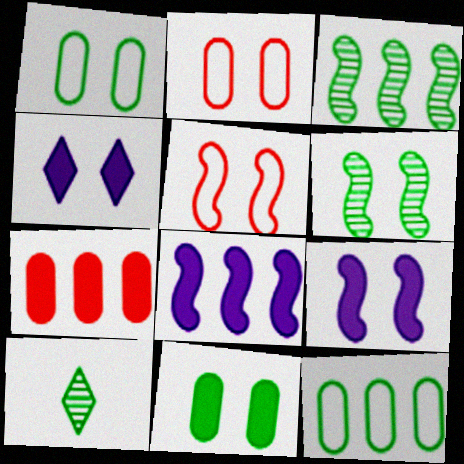[[2, 4, 6], 
[2, 8, 10], 
[5, 6, 9]]